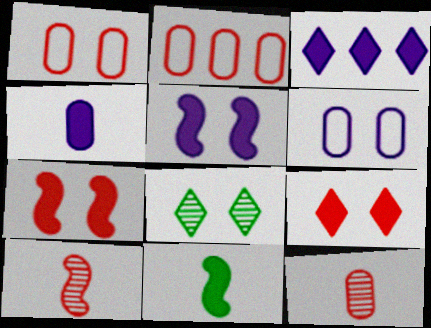[[1, 5, 8], 
[2, 9, 10], 
[3, 4, 5], 
[6, 7, 8]]